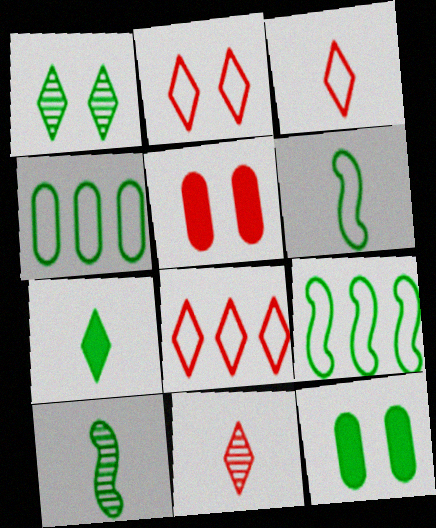[[2, 3, 8]]